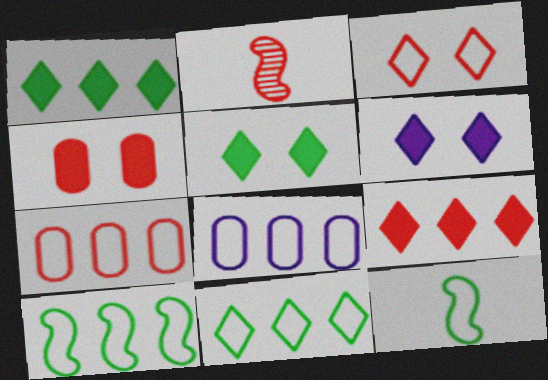[[2, 5, 8], 
[3, 8, 12]]